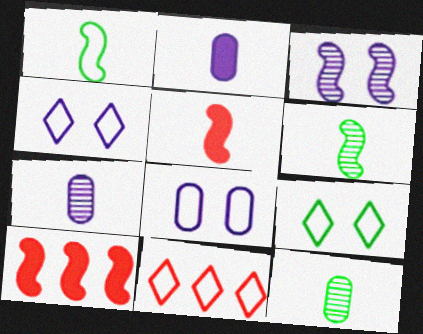[[1, 3, 10], 
[1, 8, 11], 
[4, 10, 12], 
[7, 9, 10]]